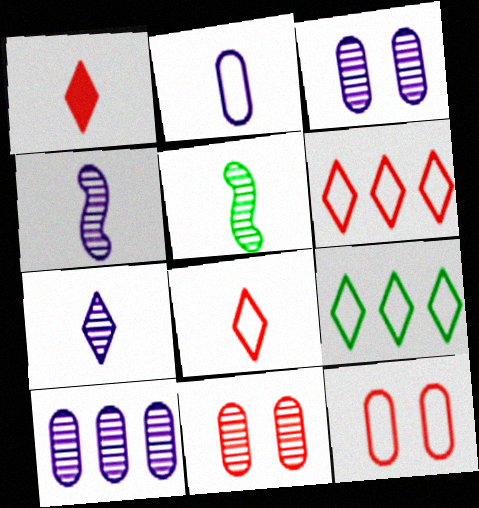[[1, 2, 5]]